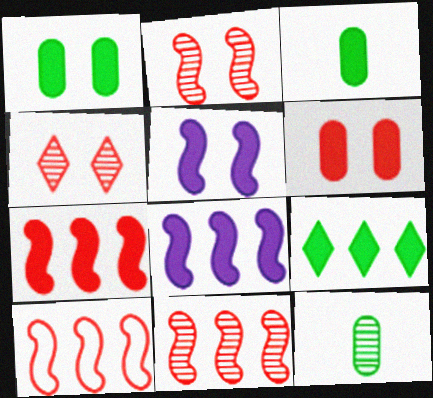[[7, 10, 11]]